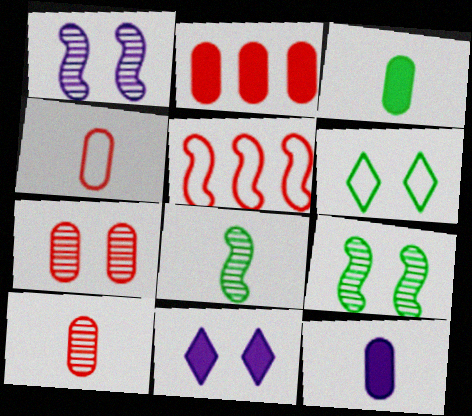[[2, 4, 7]]